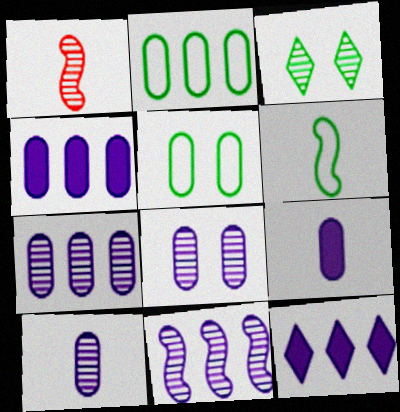[[1, 3, 7], 
[1, 5, 12], 
[7, 8, 10]]